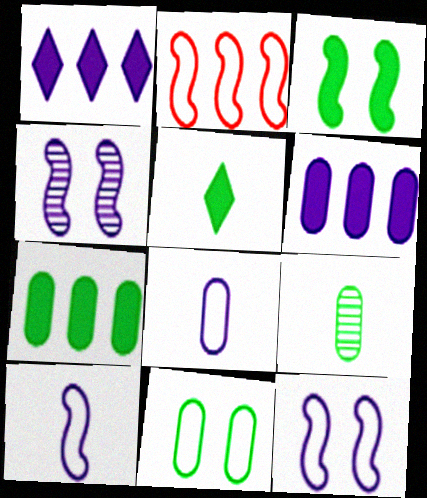[[1, 4, 8], 
[3, 5, 7], 
[7, 9, 11]]